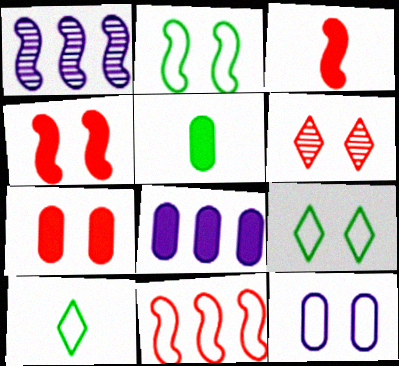[[1, 2, 3], 
[1, 7, 10], 
[5, 7, 8], 
[10, 11, 12]]